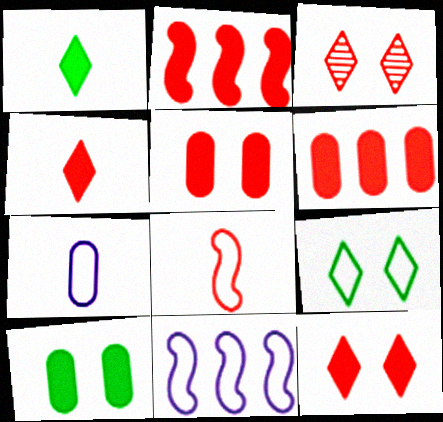[[2, 4, 5], 
[3, 6, 8]]